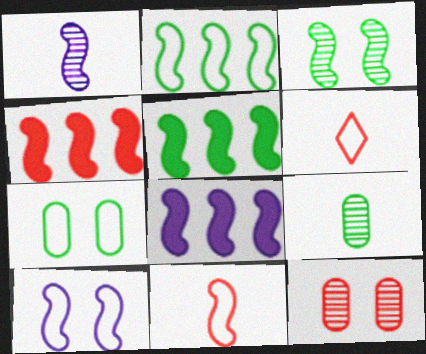[[1, 8, 10], 
[2, 10, 11], 
[3, 8, 11], 
[4, 5, 8], 
[4, 6, 12]]